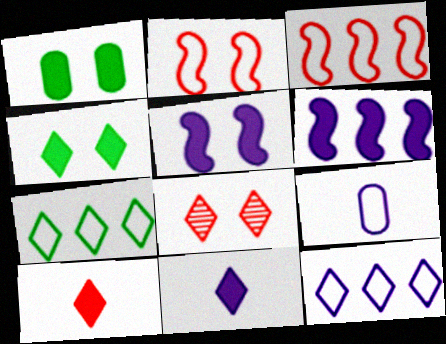[[1, 6, 10], 
[2, 7, 9], 
[7, 8, 11]]